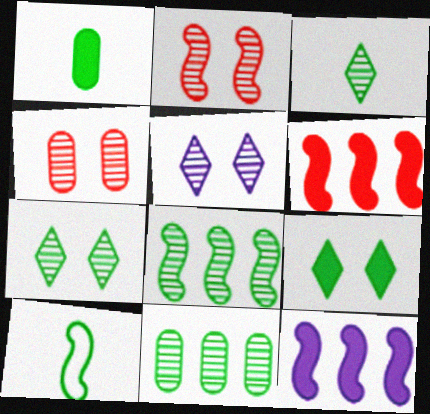[[1, 3, 10], 
[2, 10, 12], 
[9, 10, 11]]